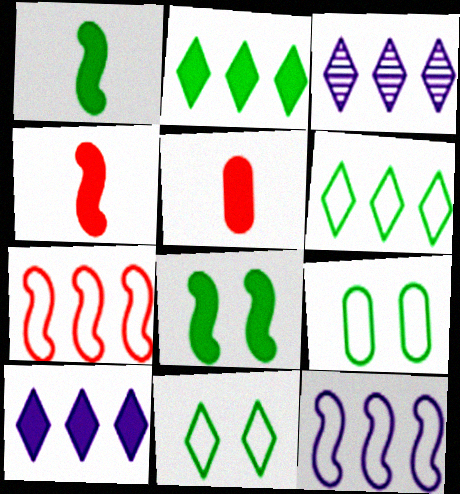[[3, 4, 9], 
[5, 8, 10]]